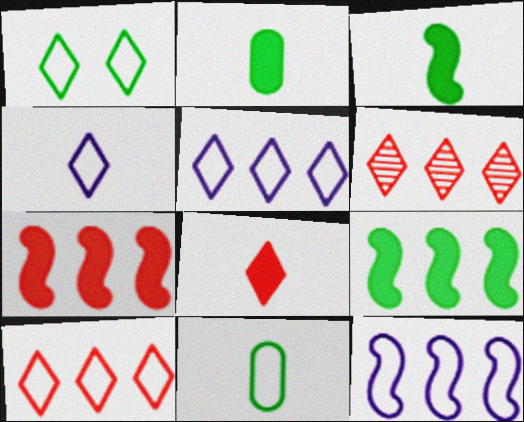[[1, 4, 10]]